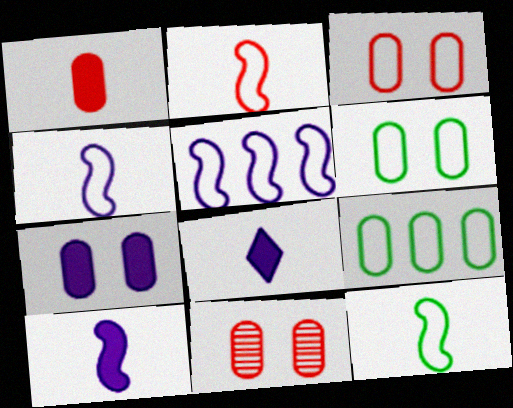[[2, 4, 12], 
[6, 7, 11]]